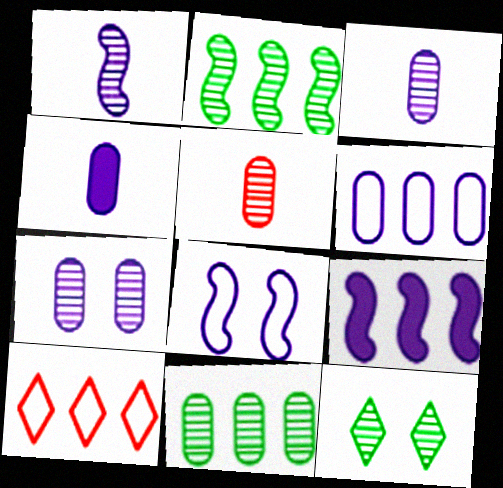[[1, 8, 9], 
[4, 6, 7], 
[5, 7, 11], 
[9, 10, 11]]